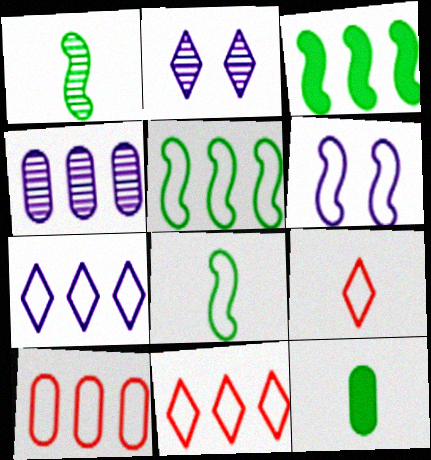[[3, 4, 11], 
[5, 7, 10]]